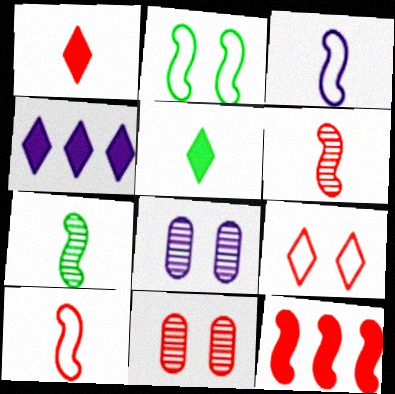[[3, 4, 8]]